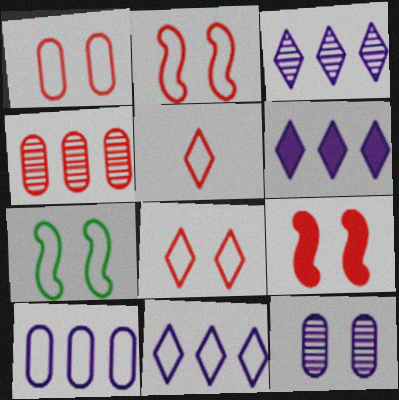[[1, 2, 8], 
[3, 6, 11], 
[4, 5, 9], 
[5, 7, 10]]